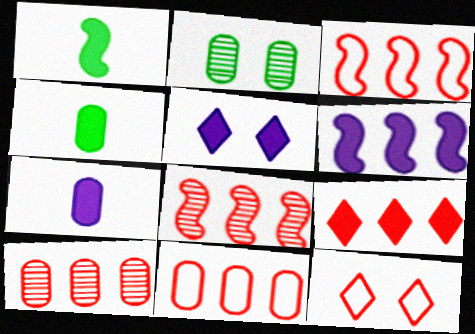[[2, 7, 11], 
[3, 9, 10], 
[5, 6, 7], 
[8, 9, 11]]